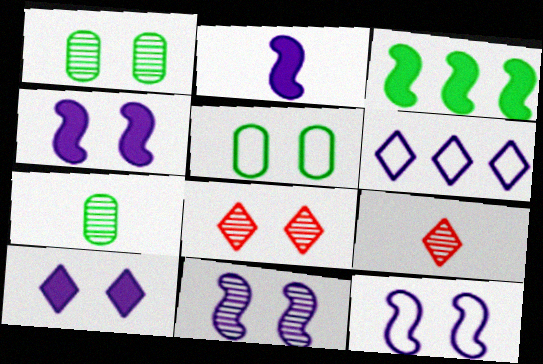[[1, 8, 11], 
[4, 5, 8], 
[4, 11, 12]]